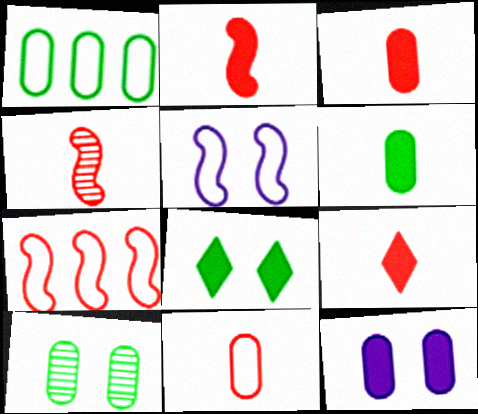[[1, 6, 10], 
[2, 3, 9], 
[4, 9, 11]]